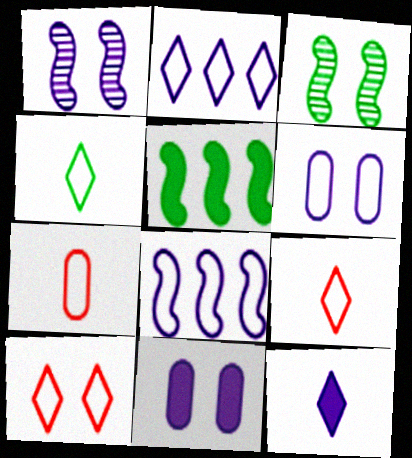[[2, 4, 10], 
[3, 10, 11]]